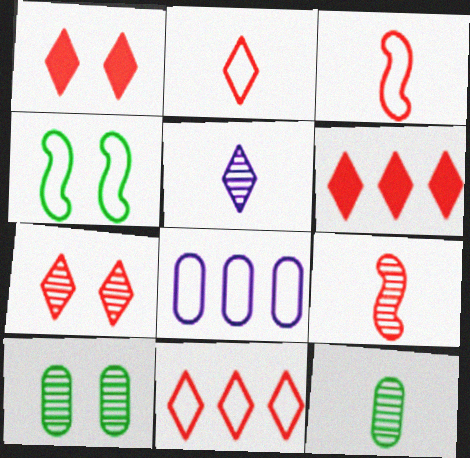[[2, 4, 8], 
[2, 6, 7], 
[5, 9, 12]]